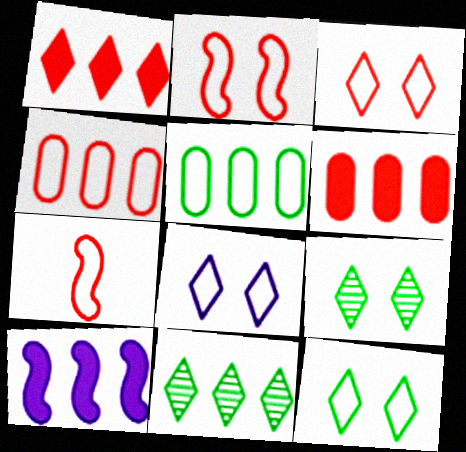[[3, 4, 7], 
[3, 8, 12], 
[4, 10, 11], 
[5, 7, 8]]